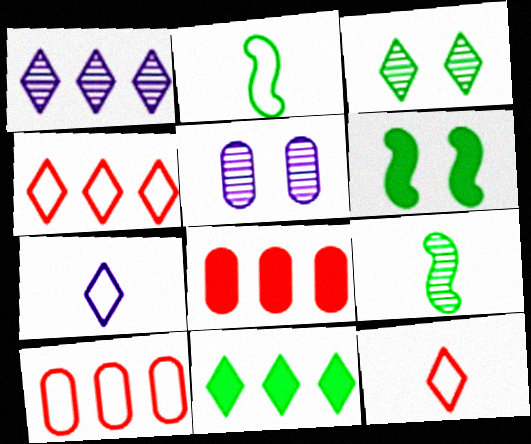[[1, 4, 11]]